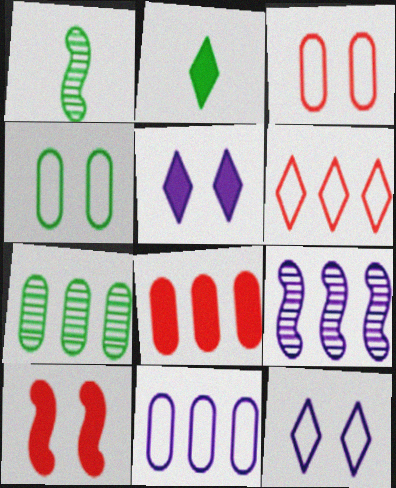[[1, 8, 12], 
[2, 3, 9], 
[7, 8, 11]]